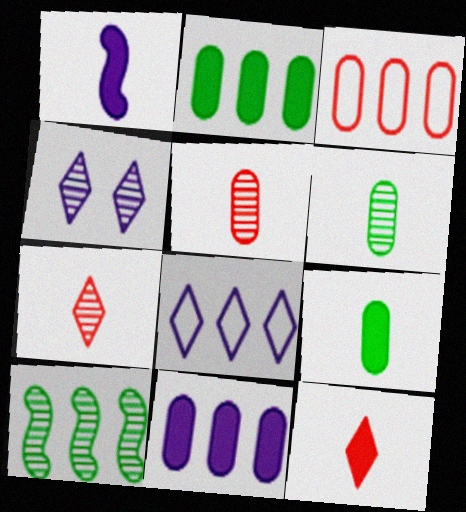[[1, 9, 12], 
[4, 5, 10]]